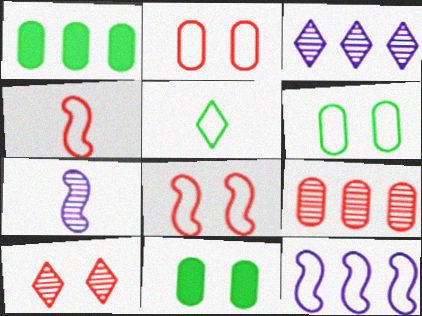[[2, 5, 12], 
[3, 4, 11]]